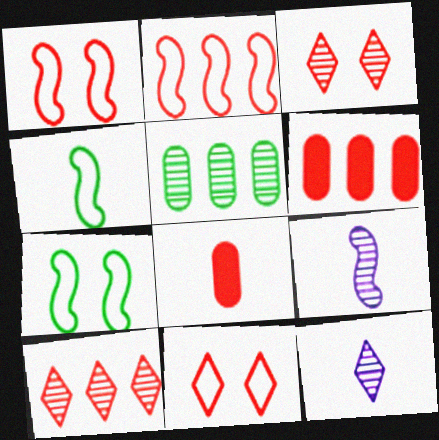[[1, 8, 10], 
[2, 3, 8], 
[2, 6, 10], 
[3, 5, 9], 
[4, 8, 12], 
[6, 7, 12]]